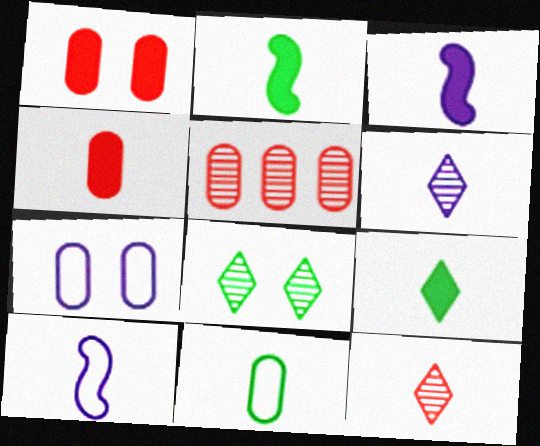[[3, 4, 9], 
[3, 11, 12]]